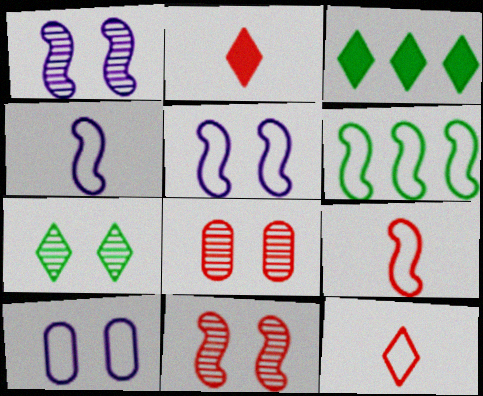[[1, 7, 8], 
[3, 4, 8], 
[5, 6, 9], 
[6, 10, 12]]